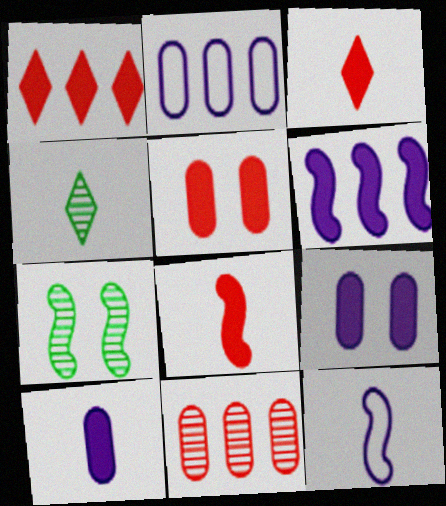[[1, 5, 8], 
[2, 3, 7]]